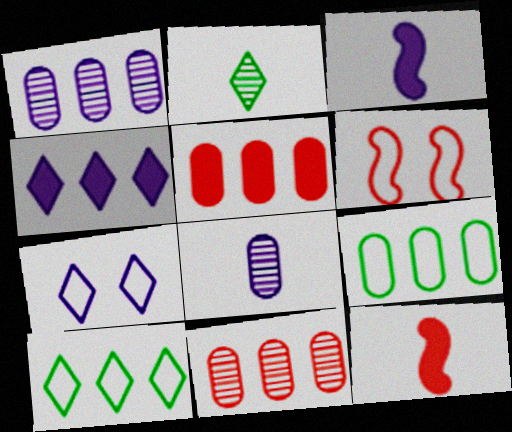[[1, 3, 7], 
[1, 5, 9]]